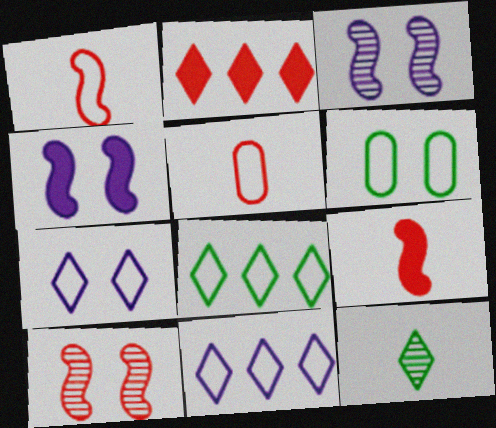[[1, 6, 11], 
[2, 5, 10], 
[2, 7, 12]]